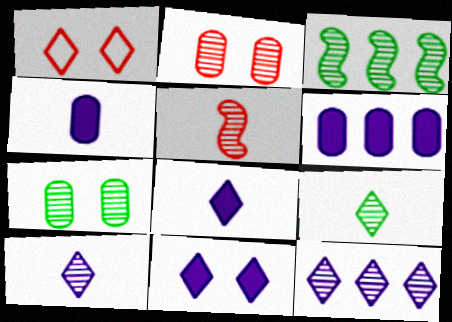[[1, 3, 4], 
[2, 3, 10], 
[3, 7, 9], 
[5, 7, 12]]